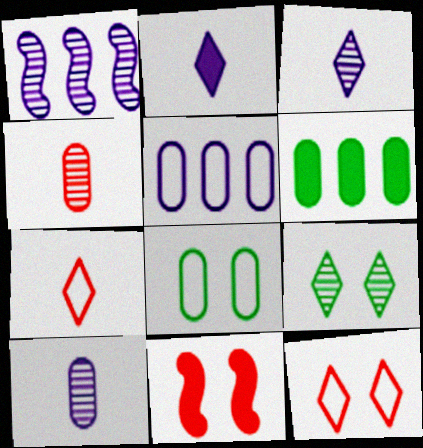[[1, 4, 9], 
[2, 6, 11]]